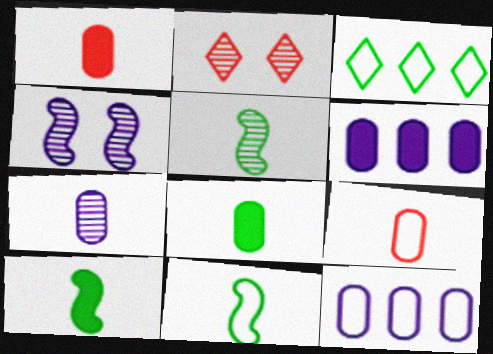[[1, 3, 4], 
[2, 6, 11], 
[2, 10, 12], 
[5, 10, 11], 
[7, 8, 9]]